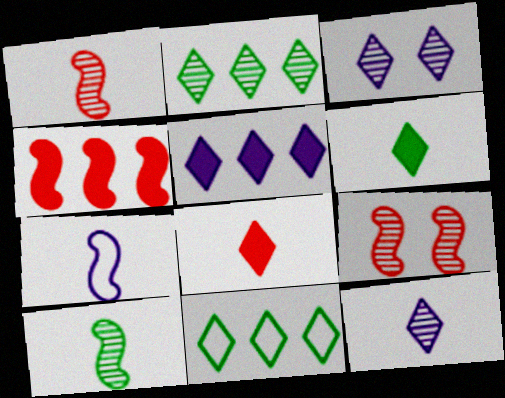[[3, 8, 11]]